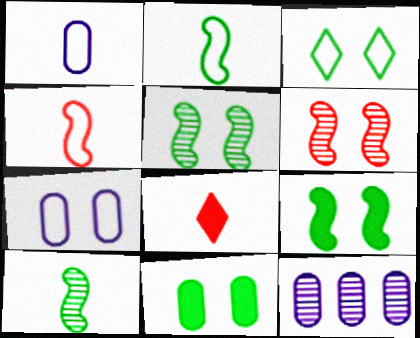[[1, 8, 10], 
[3, 5, 11]]